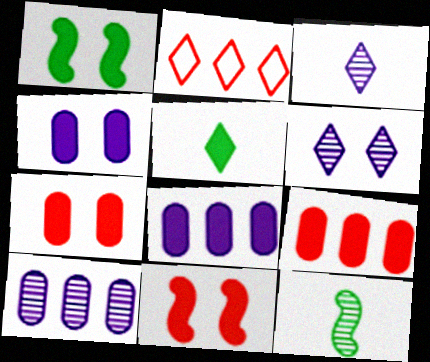[[2, 4, 12], 
[2, 5, 6], 
[5, 8, 11]]